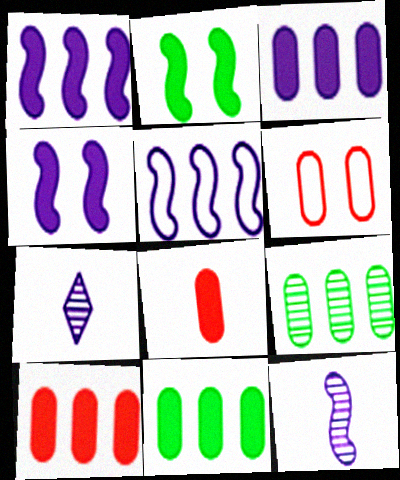[[3, 10, 11], 
[4, 5, 12]]